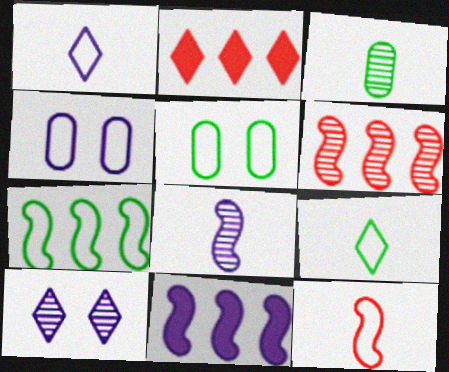[[2, 5, 8], 
[2, 9, 10], 
[3, 6, 10], 
[5, 7, 9], 
[6, 7, 11]]